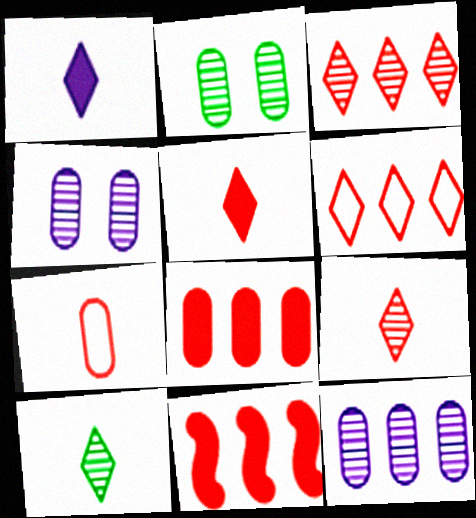[]